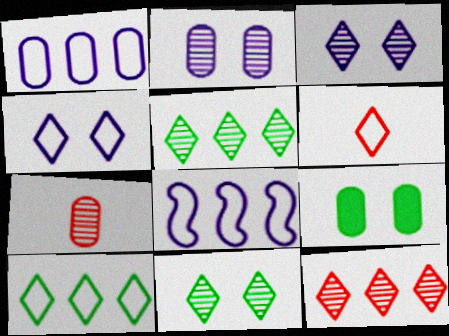[[1, 7, 9], 
[4, 6, 10]]